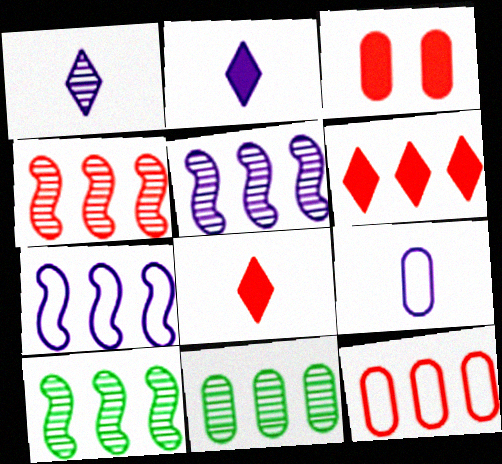[[3, 9, 11], 
[4, 5, 10], 
[4, 6, 12], 
[6, 7, 11]]